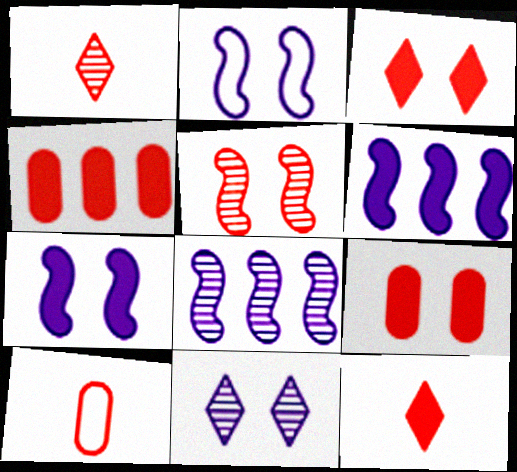[]